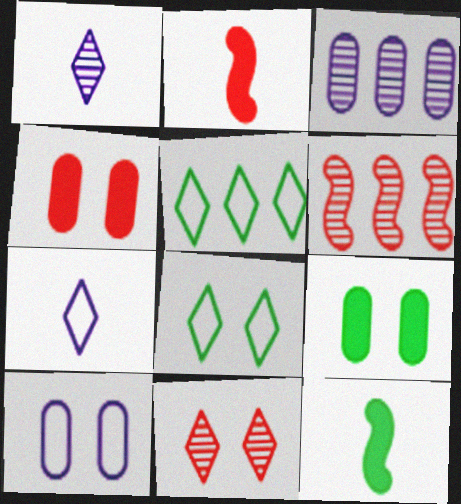[[2, 3, 8], 
[6, 7, 9]]